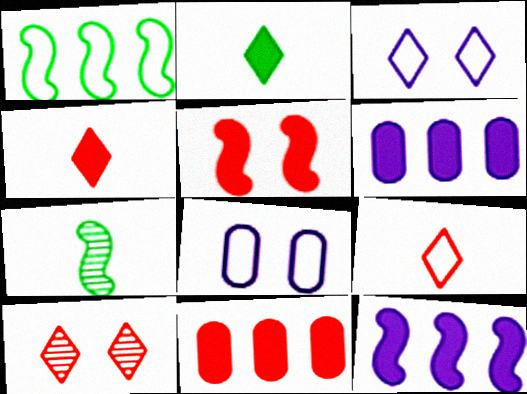[[1, 8, 9], 
[2, 5, 6], 
[3, 7, 11], 
[4, 5, 11]]